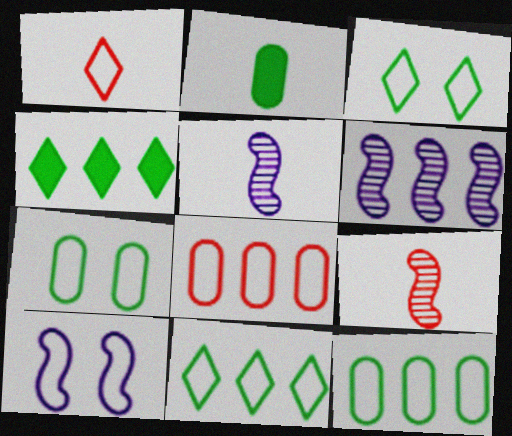[[1, 2, 5], 
[1, 10, 12], 
[4, 6, 8]]